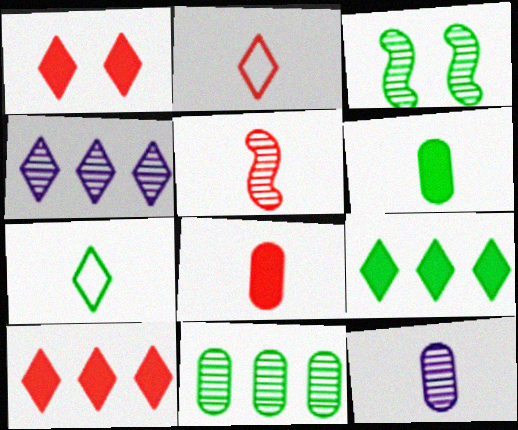[[1, 4, 7], 
[2, 5, 8]]